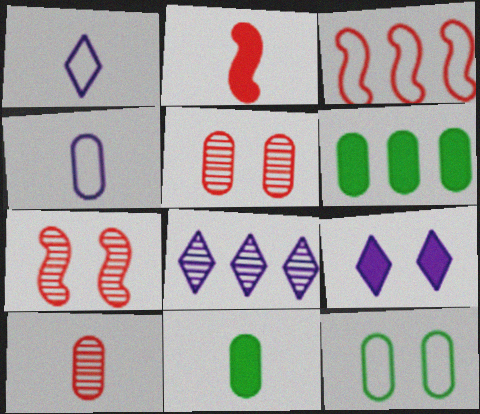[[1, 3, 12], 
[1, 6, 7], 
[1, 8, 9], 
[2, 3, 7], 
[2, 6, 9], 
[2, 8, 12], 
[3, 6, 8], 
[4, 5, 6], 
[4, 10, 11], 
[7, 9, 12]]